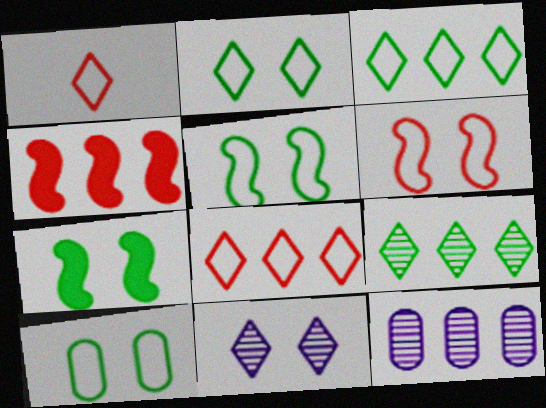[[1, 7, 12], 
[2, 5, 10], 
[3, 4, 12]]